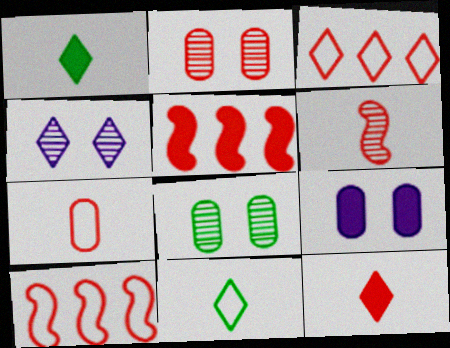[[1, 3, 4], 
[1, 5, 9], 
[2, 10, 12], 
[6, 7, 12]]